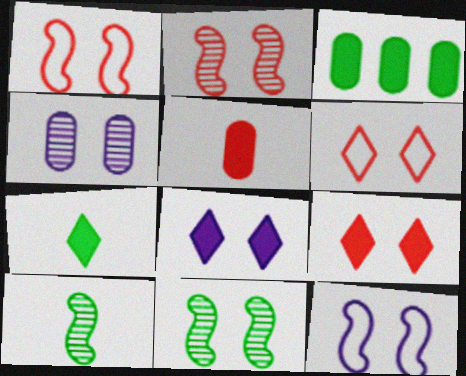[[4, 8, 12]]